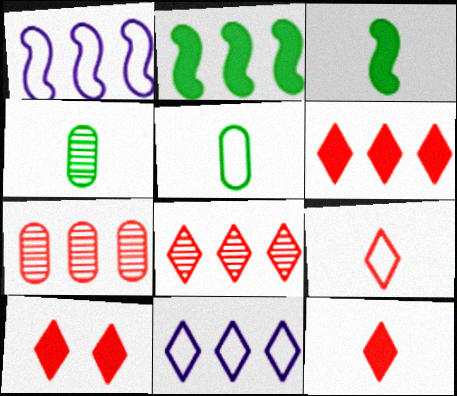[[1, 4, 10], 
[2, 7, 11], 
[6, 10, 12], 
[8, 9, 10]]